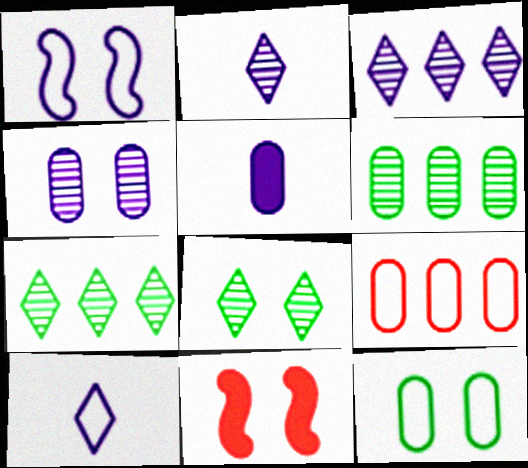[[1, 3, 5], 
[6, 10, 11]]